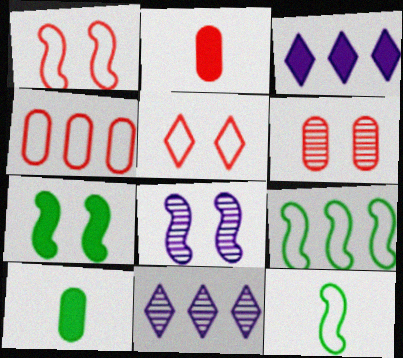[[1, 7, 8], 
[1, 10, 11], 
[2, 3, 7], 
[2, 4, 6], 
[3, 6, 12]]